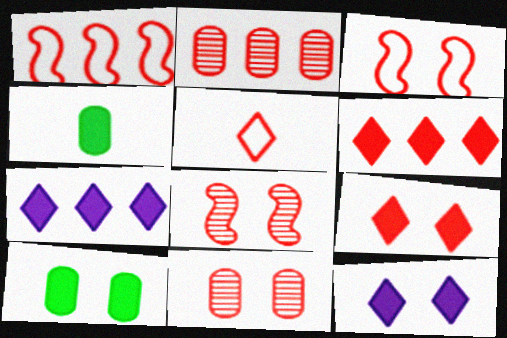[[1, 2, 6], 
[3, 9, 11]]